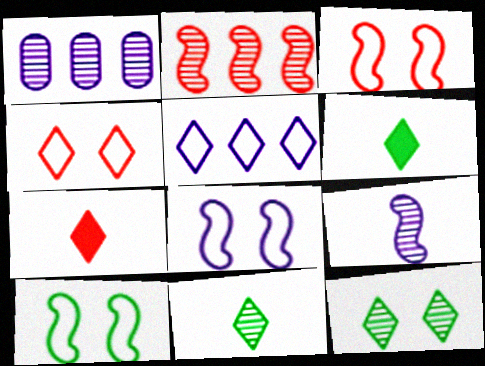[[1, 3, 6], 
[1, 7, 10], 
[3, 8, 10], 
[5, 7, 12]]